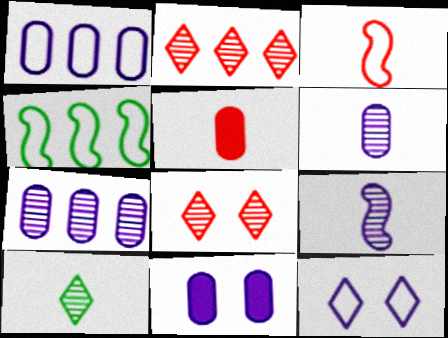[[1, 6, 11]]